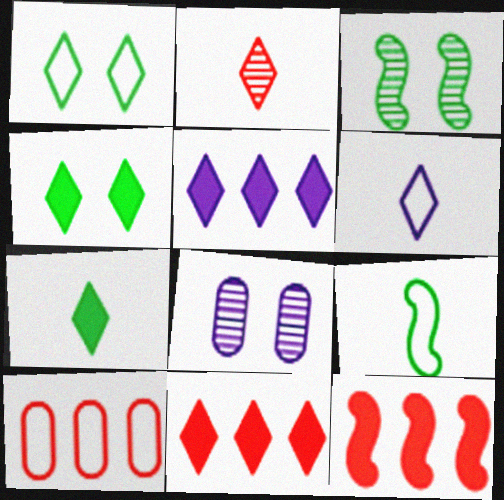[[1, 2, 5], 
[2, 6, 7], 
[8, 9, 11]]